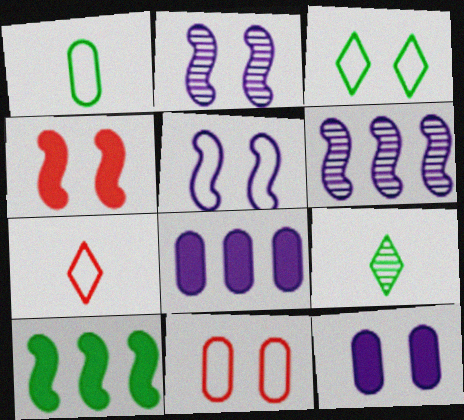[[3, 5, 11]]